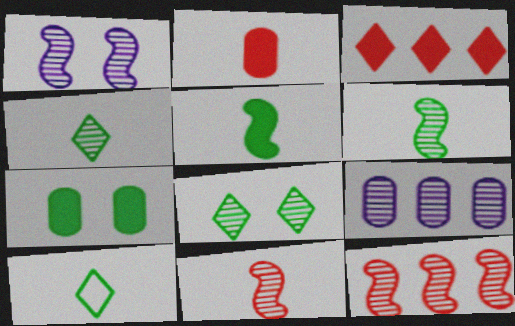[[1, 6, 12], 
[8, 9, 11]]